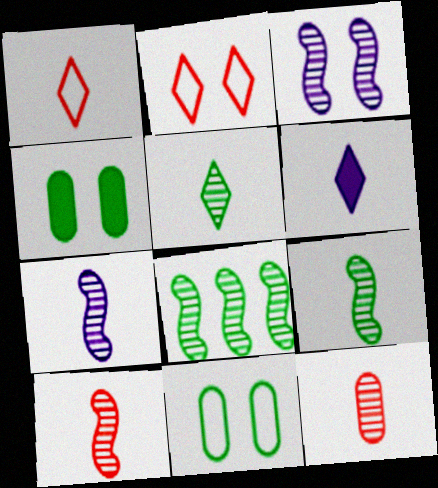[[1, 5, 6], 
[2, 3, 4], 
[3, 8, 10], 
[5, 7, 12], 
[7, 9, 10]]